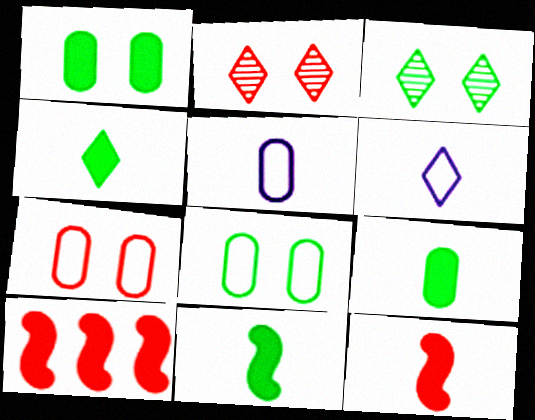[[3, 5, 10], 
[4, 9, 11]]